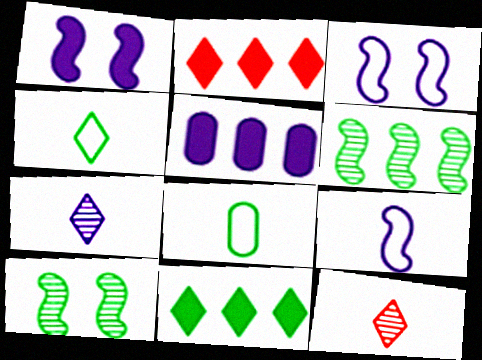[[3, 5, 7], 
[8, 10, 11]]